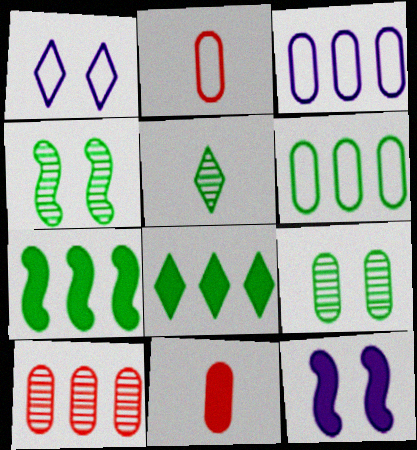[[3, 9, 11], 
[8, 11, 12]]